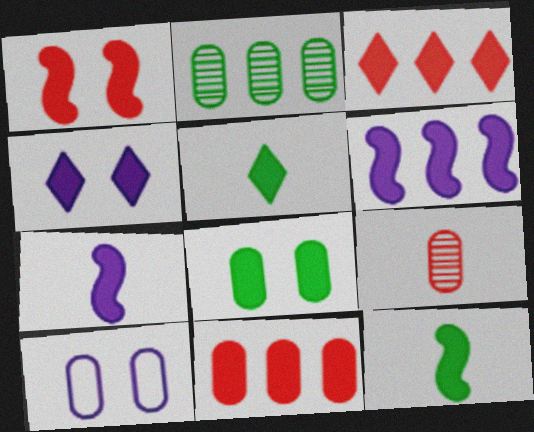[[1, 4, 8], 
[1, 6, 12], 
[3, 4, 5], 
[3, 7, 8], 
[4, 11, 12]]